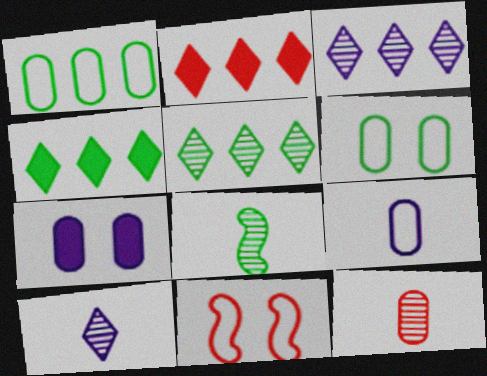[[1, 7, 12], 
[2, 11, 12], 
[4, 6, 8], 
[8, 10, 12]]